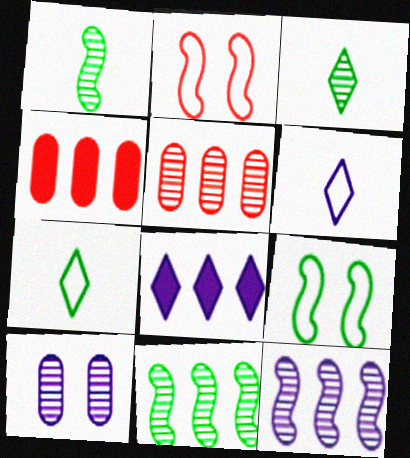[]